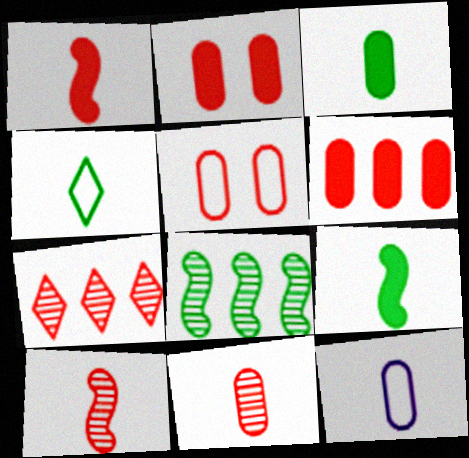[[1, 5, 7], 
[3, 11, 12], 
[5, 6, 11]]